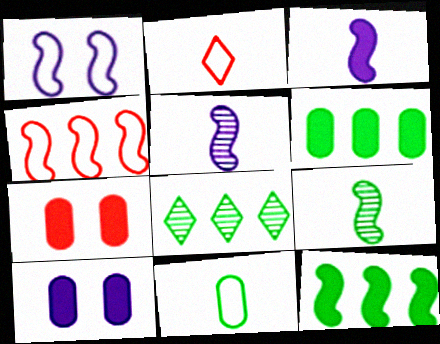[]